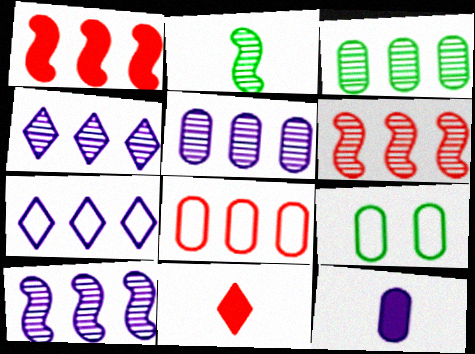[[1, 3, 7], 
[3, 4, 6], 
[4, 5, 10], 
[9, 10, 11]]